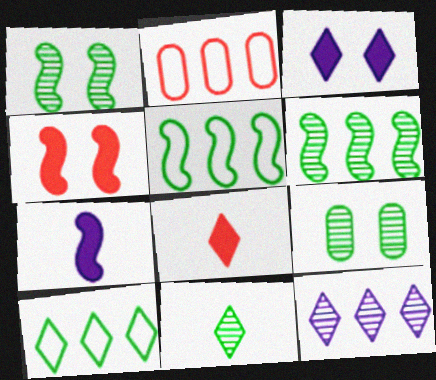[[6, 9, 11]]